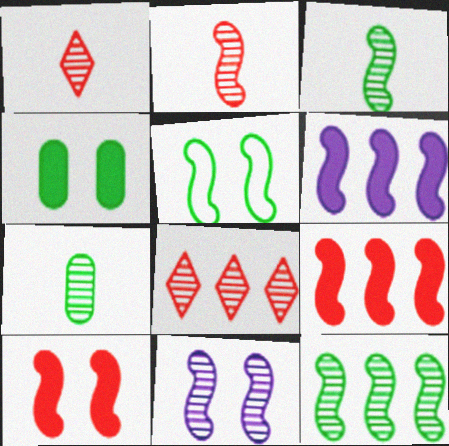[[2, 5, 6], 
[2, 11, 12], 
[5, 10, 11], 
[7, 8, 11]]